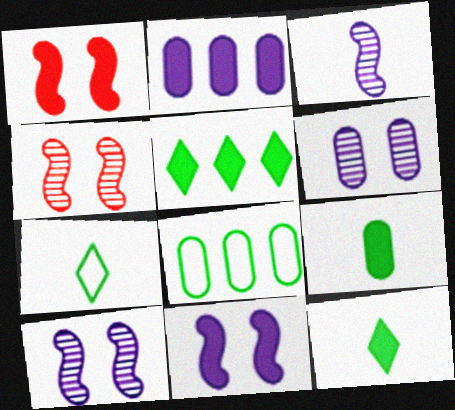[[1, 2, 12], 
[2, 4, 7]]